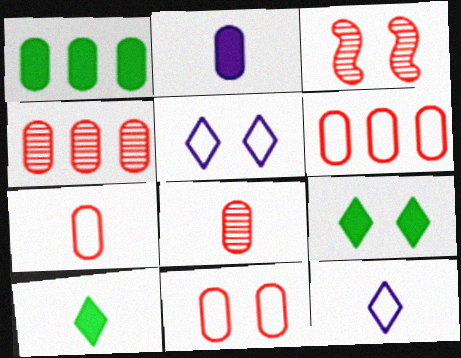[[1, 3, 12], 
[6, 7, 11]]